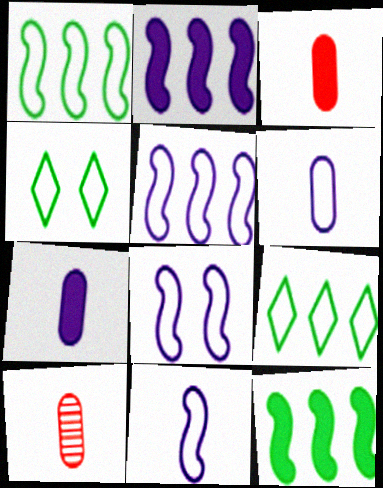[[2, 4, 10], 
[5, 8, 11]]